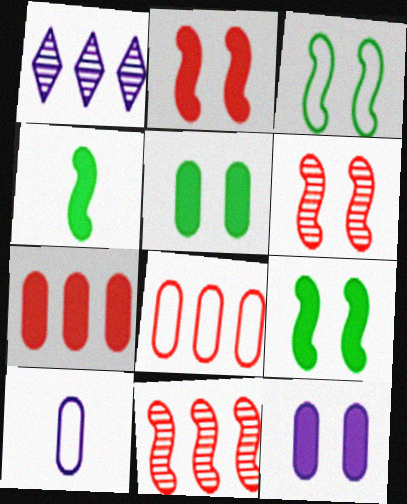[]